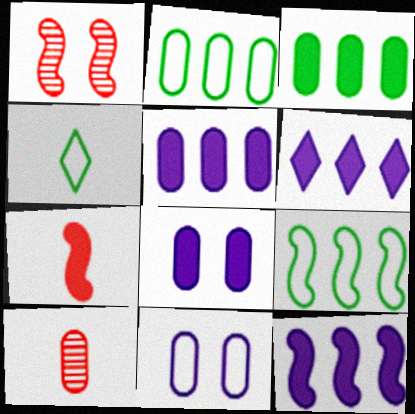[[1, 4, 5], 
[2, 8, 10], 
[3, 10, 11], 
[5, 6, 12]]